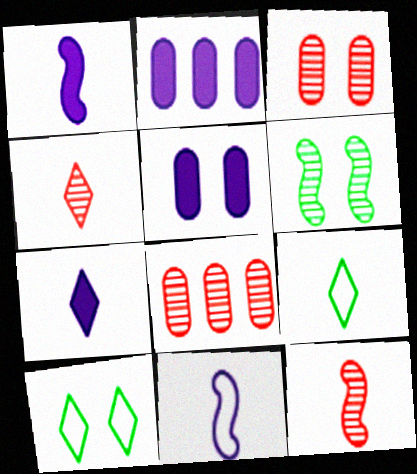[[1, 8, 10], 
[2, 10, 12], 
[4, 7, 9]]